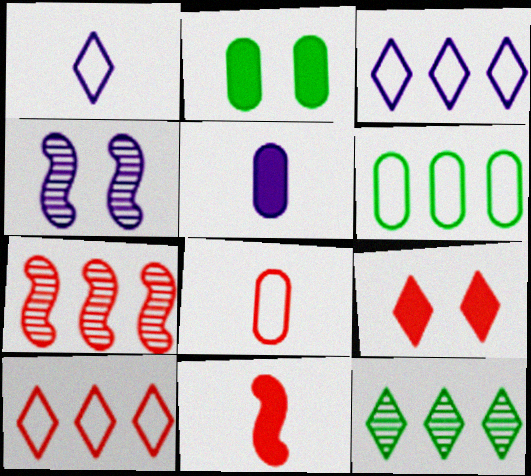[[1, 2, 7], 
[1, 9, 12], 
[3, 4, 5], 
[7, 8, 9]]